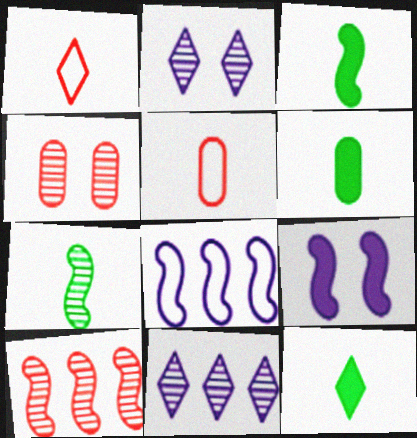[[3, 6, 12], 
[4, 7, 11], 
[4, 8, 12]]